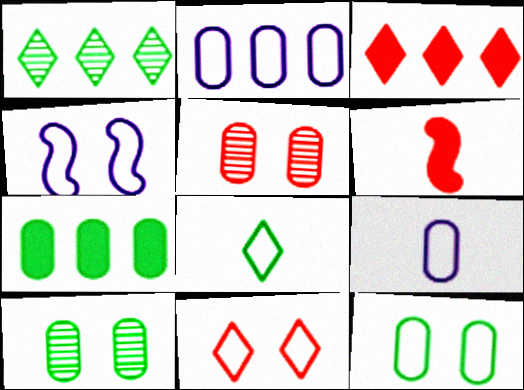[[4, 11, 12], 
[5, 7, 9]]